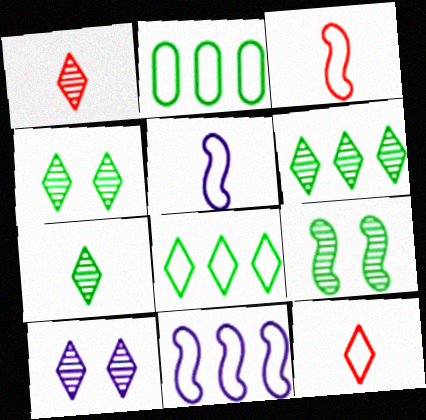[[1, 6, 10], 
[4, 6, 7]]